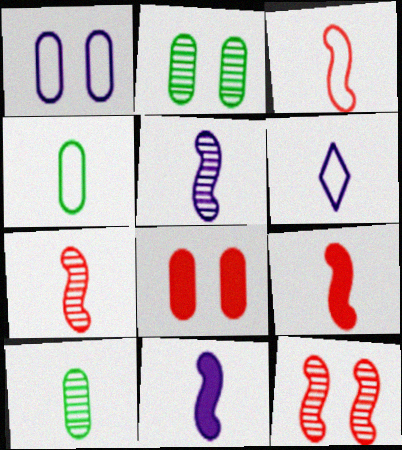[[1, 2, 8], 
[3, 4, 6], 
[3, 7, 9], 
[6, 9, 10]]